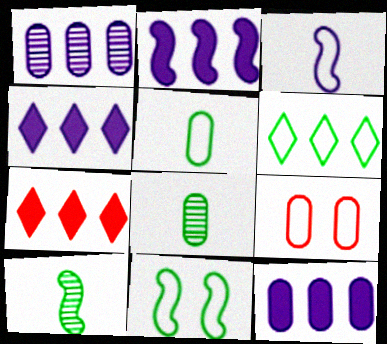[[2, 4, 12], 
[3, 6, 9], 
[4, 9, 10], 
[5, 6, 11], 
[8, 9, 12]]